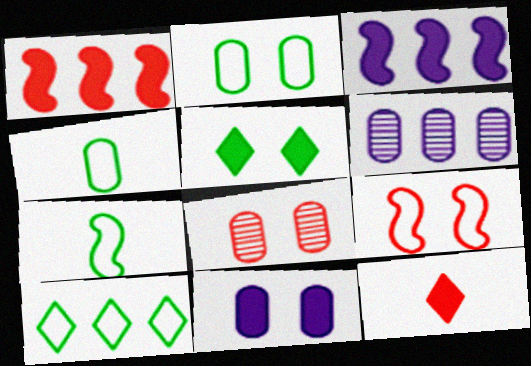[[1, 6, 10], 
[2, 7, 10], 
[2, 8, 11]]